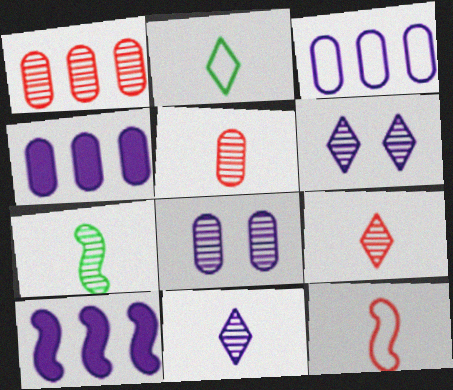[[1, 6, 7], 
[5, 7, 11]]